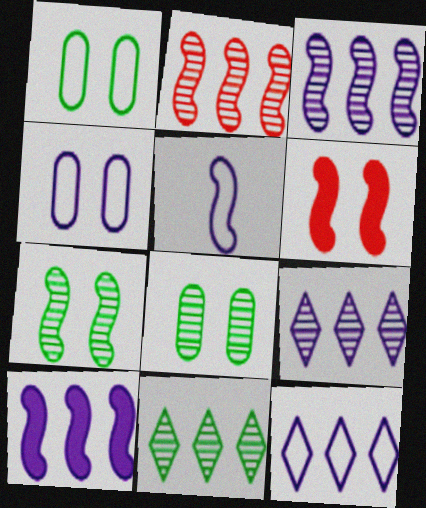[[4, 5, 12]]